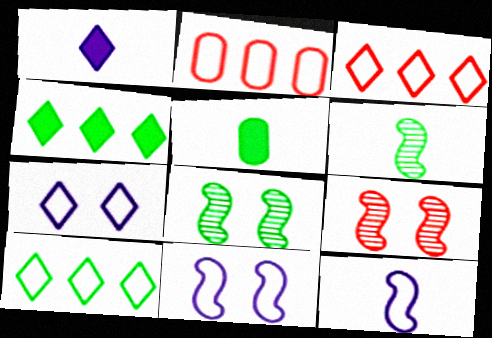[[1, 2, 8], 
[5, 8, 10]]